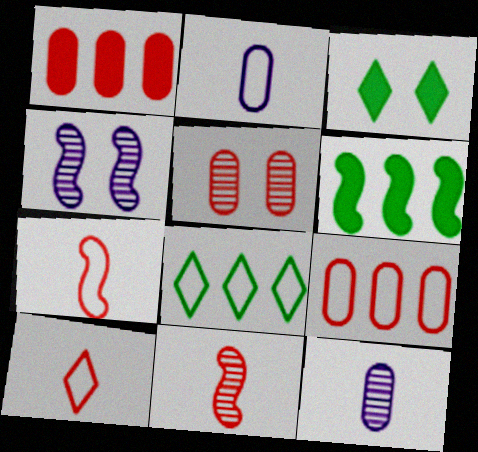[[4, 6, 7]]